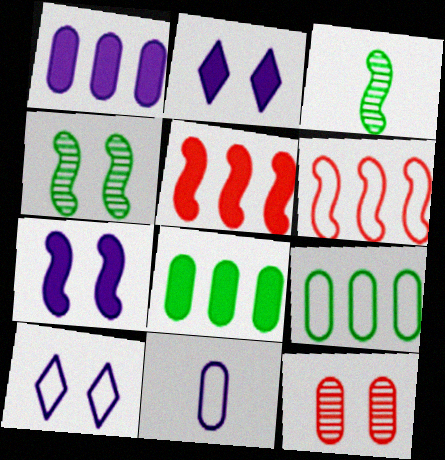[[3, 6, 7], 
[8, 11, 12]]